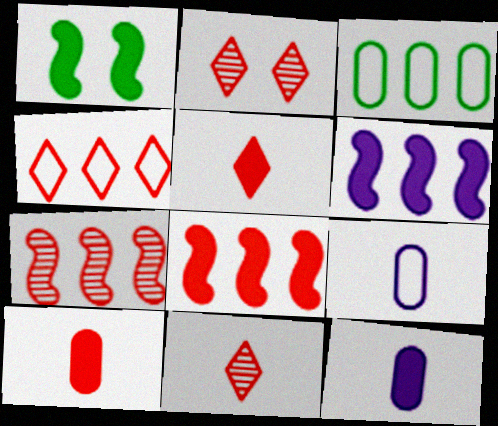[[2, 4, 5]]